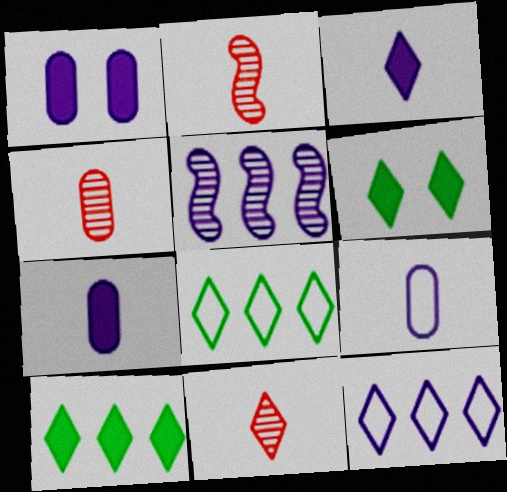[[1, 2, 8], 
[2, 4, 11], 
[6, 11, 12]]